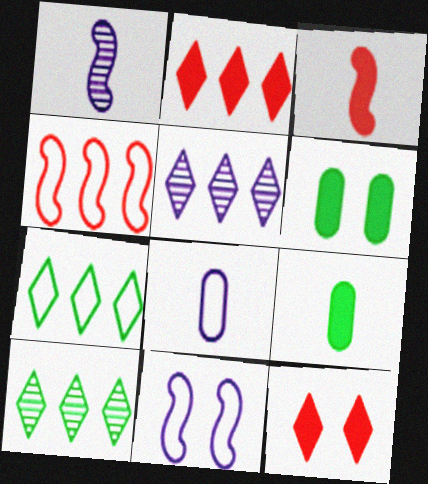[[2, 5, 7]]